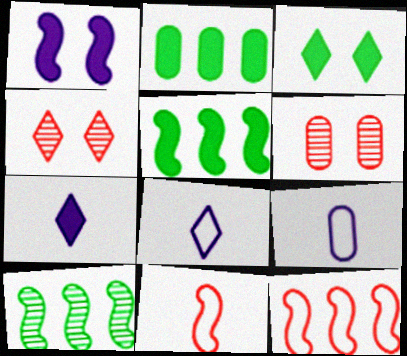[[1, 10, 11], 
[2, 6, 9], 
[4, 5, 9], 
[5, 6, 8]]